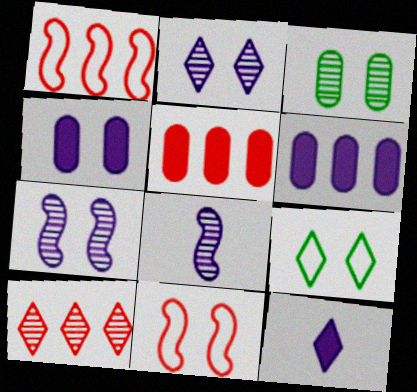[[1, 3, 12], 
[1, 5, 10], 
[3, 8, 10], 
[5, 8, 9], 
[9, 10, 12]]